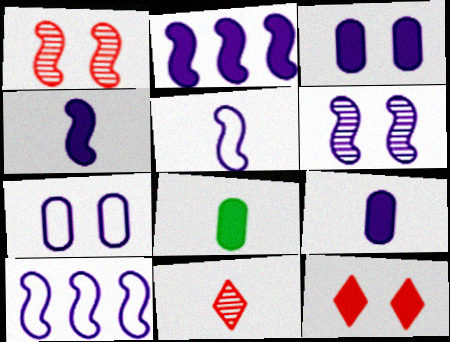[[2, 5, 6], 
[2, 8, 12], 
[4, 6, 10], 
[5, 8, 11]]